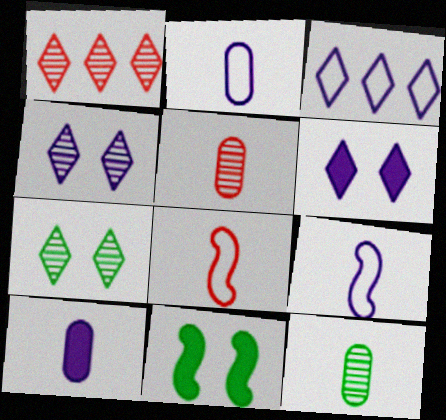[[1, 2, 11], 
[3, 5, 11]]